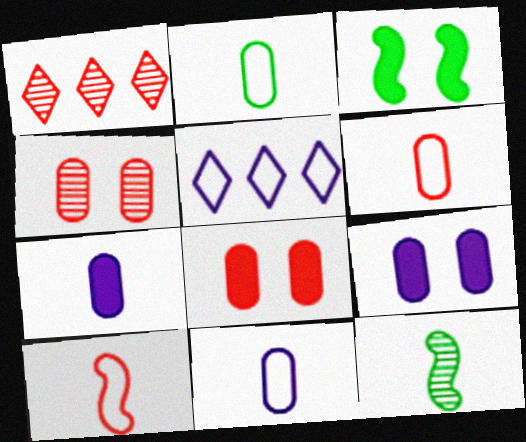[[1, 3, 11], 
[1, 8, 10], 
[2, 6, 11], 
[5, 8, 12]]